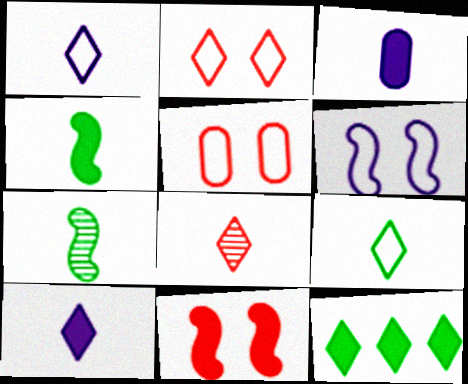[[3, 11, 12], 
[8, 9, 10]]